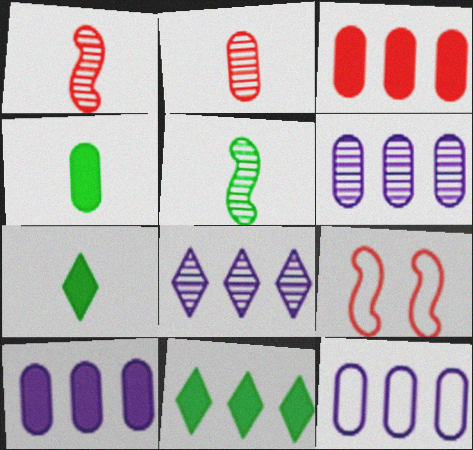[[4, 8, 9], 
[6, 7, 9], 
[6, 10, 12]]